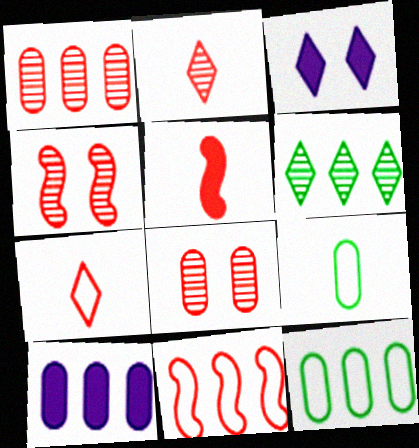[[1, 2, 4], 
[1, 10, 12], 
[3, 6, 7], 
[4, 5, 11], 
[6, 10, 11], 
[8, 9, 10]]